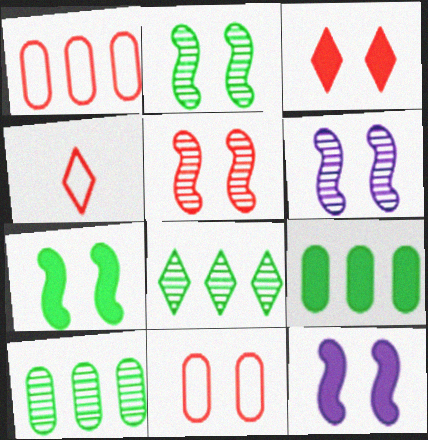[[2, 5, 6], 
[3, 5, 11], 
[4, 6, 9], 
[4, 10, 12]]